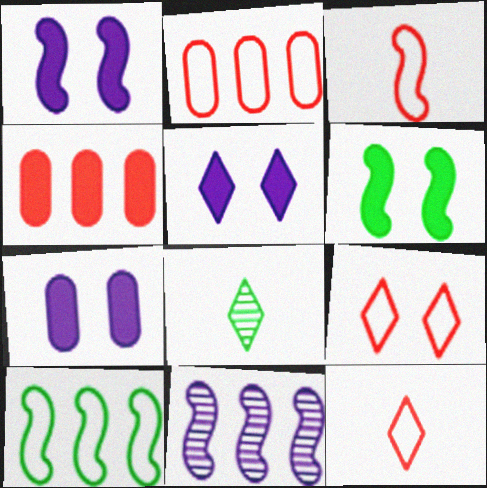[[1, 2, 8], 
[1, 5, 7], 
[2, 3, 9], 
[3, 6, 11]]